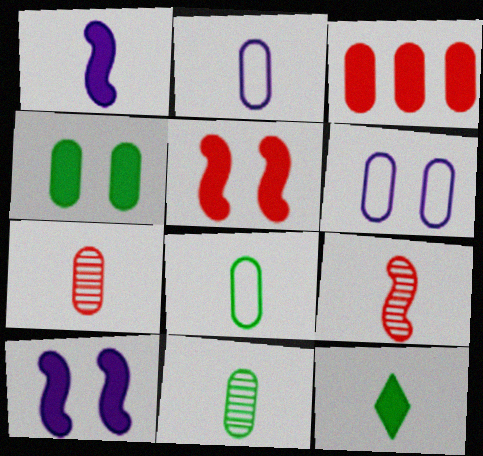[[2, 9, 12], 
[3, 6, 11], 
[3, 10, 12]]